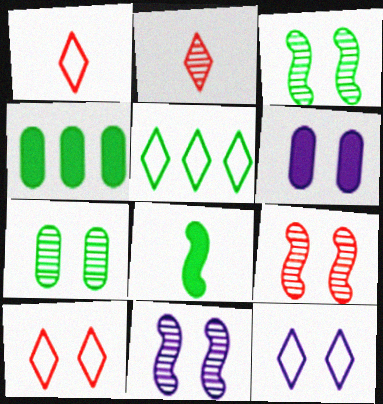[[1, 4, 11], 
[1, 5, 12], 
[3, 6, 10], 
[3, 9, 11], 
[5, 7, 8], 
[6, 11, 12]]